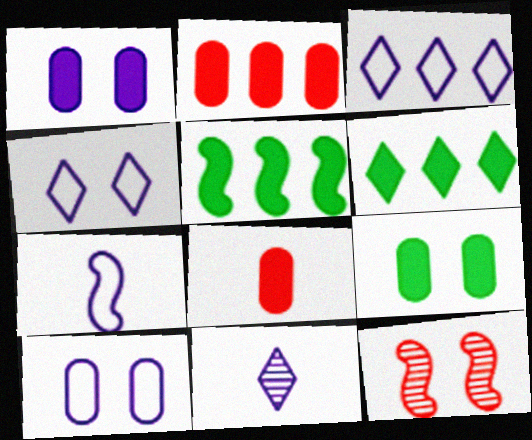[[3, 7, 10], 
[4, 9, 12], 
[5, 7, 12]]